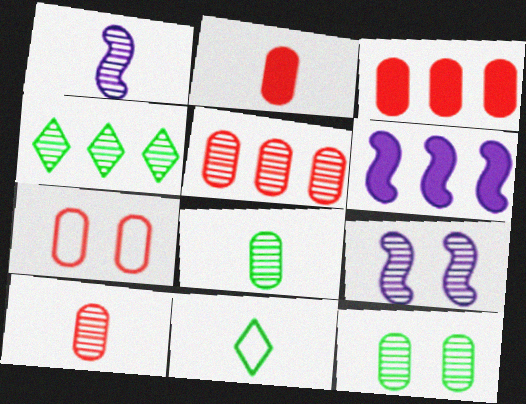[[1, 2, 11], 
[2, 5, 7], 
[3, 7, 10], 
[3, 9, 11], 
[4, 9, 10]]